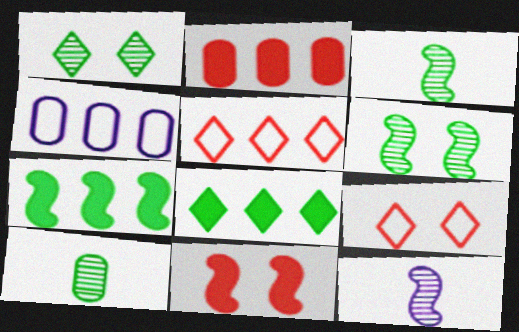[]